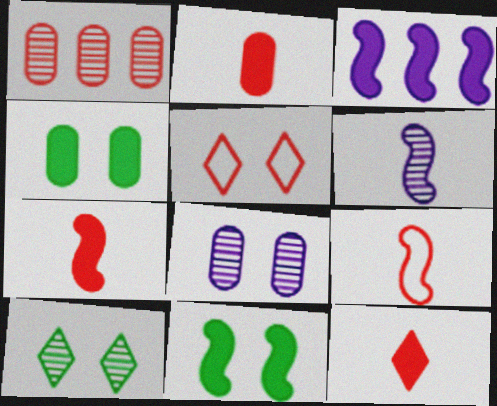[[1, 5, 7], 
[1, 6, 10], 
[2, 7, 12], 
[3, 4, 12], 
[3, 7, 11], 
[5, 8, 11]]